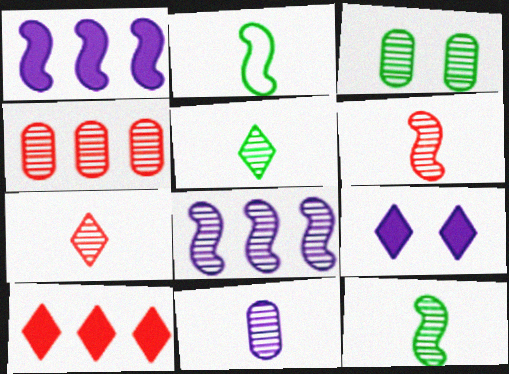[[2, 4, 9], 
[3, 4, 11], 
[3, 7, 8], 
[5, 6, 11], 
[7, 11, 12]]